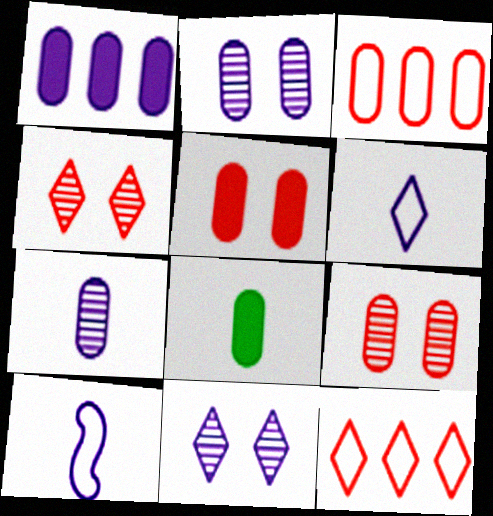[[1, 5, 8], 
[1, 10, 11], 
[2, 3, 8]]